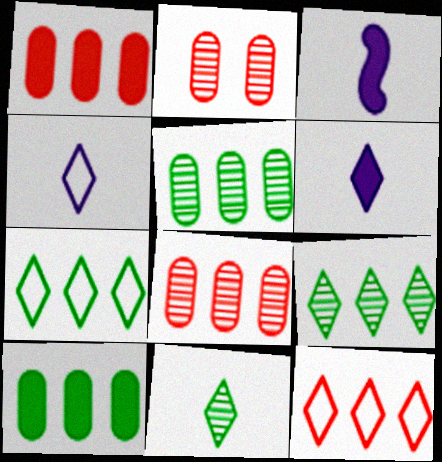[[2, 3, 7]]